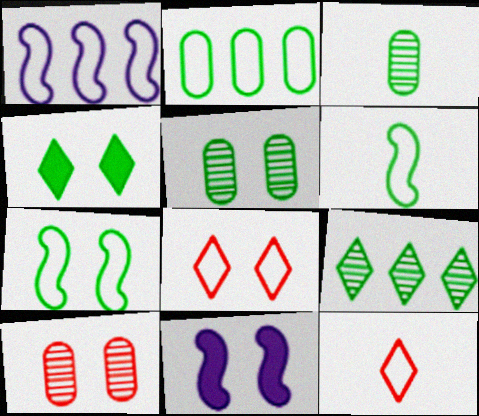[[4, 5, 7], 
[5, 8, 11]]